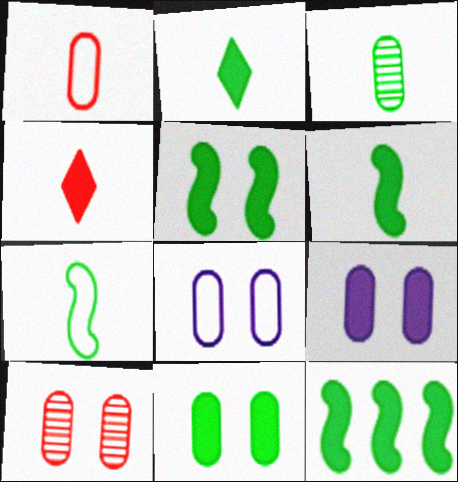[[2, 3, 7], 
[2, 11, 12], 
[4, 9, 12], 
[5, 6, 12], 
[8, 10, 11]]